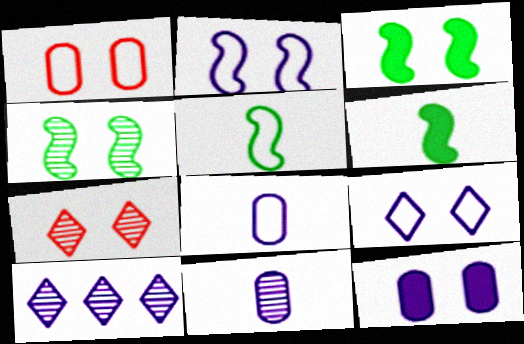[[1, 6, 10]]